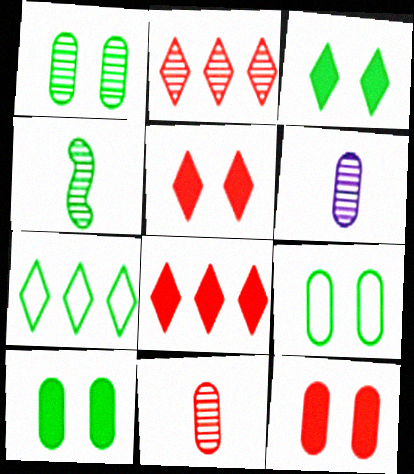[[1, 9, 10], 
[4, 7, 10]]